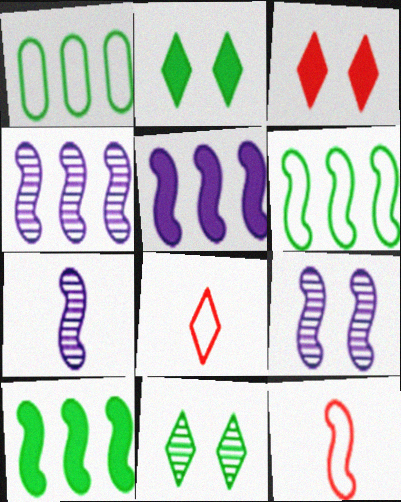[[1, 3, 7], 
[4, 7, 9], 
[9, 10, 12]]